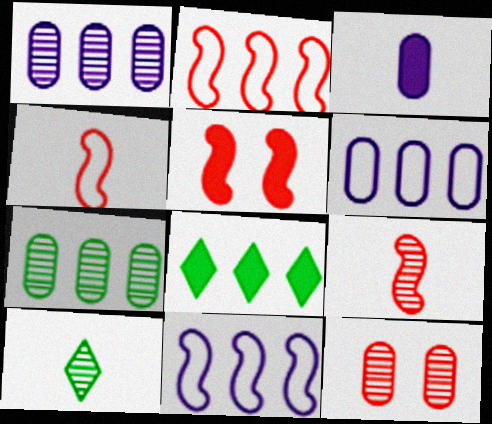[[1, 2, 8], 
[2, 5, 9], 
[3, 4, 10], 
[3, 5, 8], 
[5, 6, 10]]